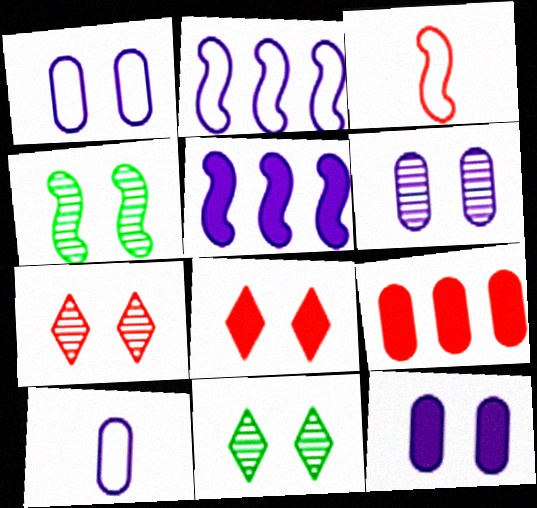[[1, 4, 8], 
[1, 6, 12], 
[3, 4, 5], 
[3, 7, 9], 
[4, 6, 7]]